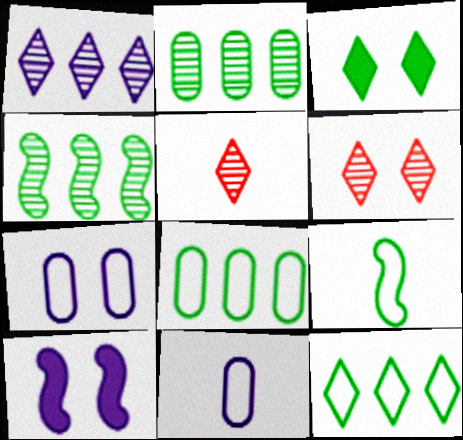[[1, 10, 11], 
[2, 3, 9], 
[5, 8, 10]]